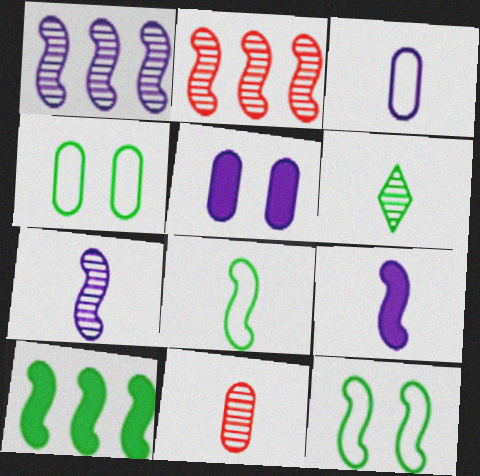[[2, 9, 12], 
[4, 6, 10], 
[6, 7, 11]]